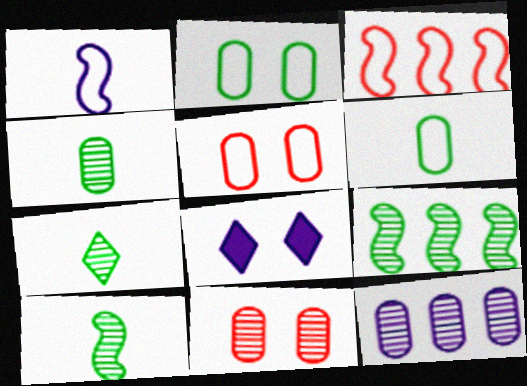[[1, 8, 12], 
[3, 4, 8], 
[4, 7, 10], 
[4, 11, 12]]